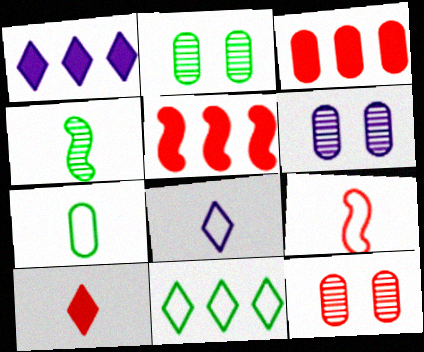[[1, 2, 9], 
[2, 5, 8], 
[2, 6, 12], 
[3, 6, 7], 
[7, 8, 9]]